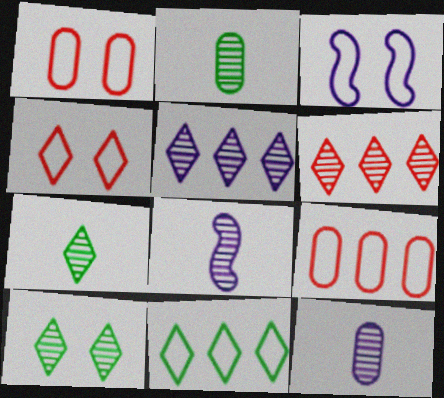[]